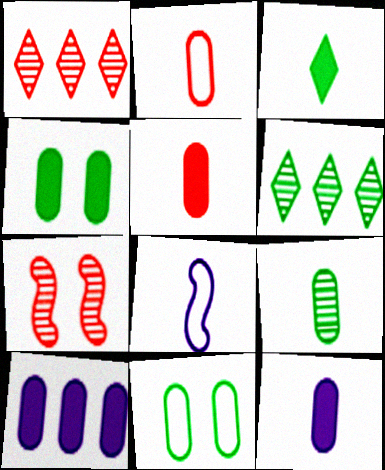[[1, 4, 8], 
[2, 9, 12], 
[4, 5, 10]]